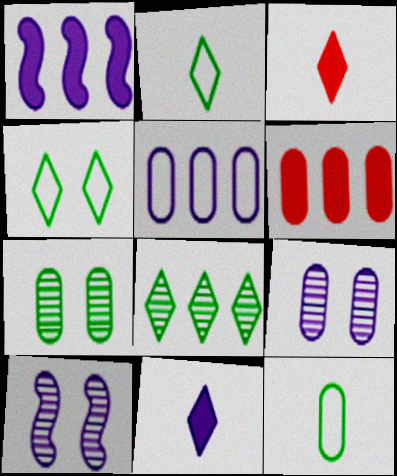[[2, 6, 10], 
[5, 10, 11], 
[6, 9, 12]]